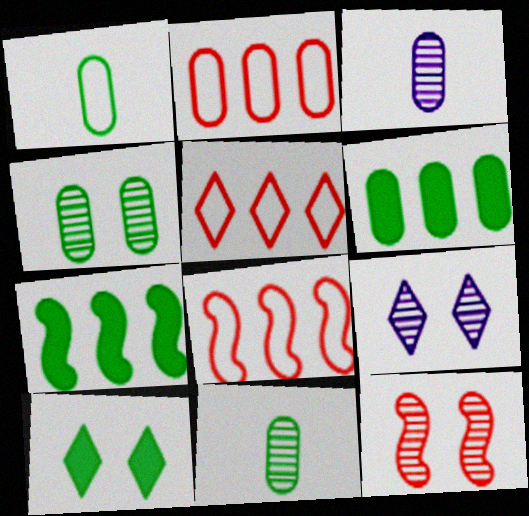[[1, 4, 6], 
[2, 5, 8], 
[3, 8, 10], 
[4, 9, 12]]